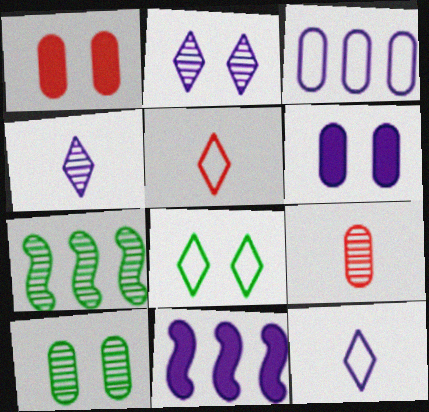[[1, 7, 12], 
[2, 7, 9], 
[5, 6, 7], 
[5, 10, 11], 
[8, 9, 11]]